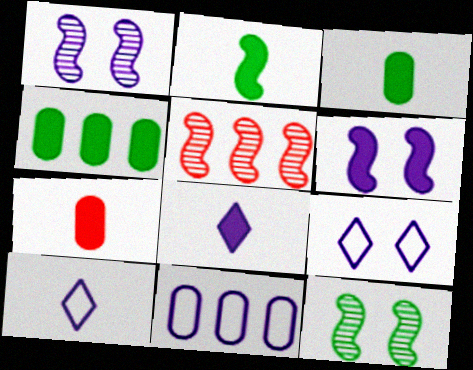[[1, 8, 11], 
[2, 7, 8], 
[3, 5, 9]]